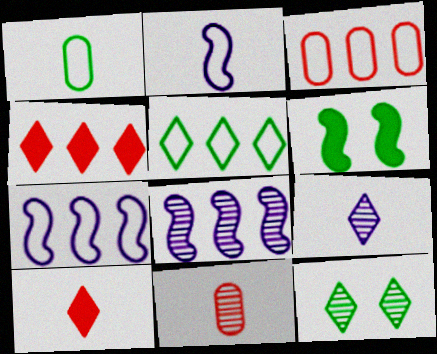[[3, 5, 7], 
[3, 6, 9], 
[8, 11, 12]]